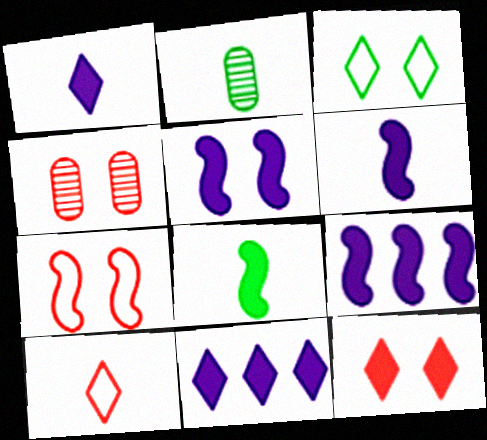[[2, 6, 10], 
[2, 7, 11], 
[3, 4, 5], 
[4, 7, 12], 
[5, 6, 9]]